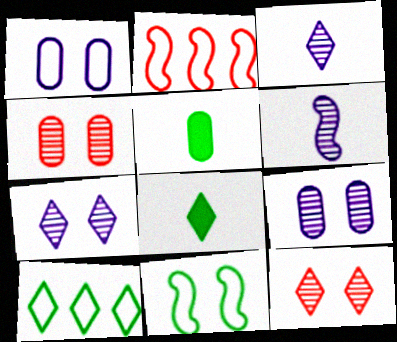[[2, 5, 7], 
[2, 8, 9]]